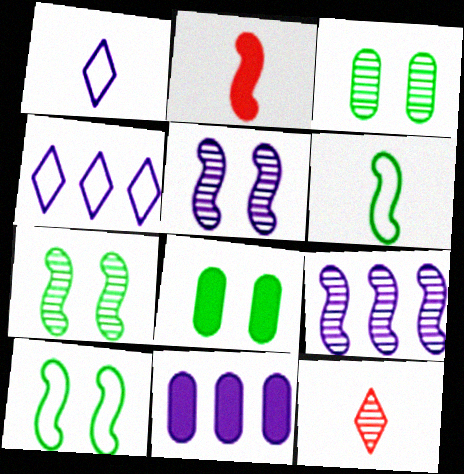[[1, 5, 11], 
[2, 3, 4], 
[2, 9, 10], 
[3, 9, 12], 
[4, 9, 11], 
[10, 11, 12]]